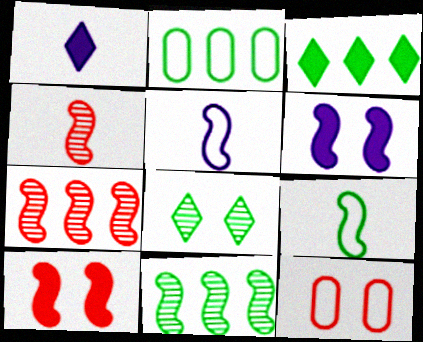[[1, 11, 12], 
[2, 3, 11], 
[5, 10, 11], 
[6, 7, 9], 
[6, 8, 12]]